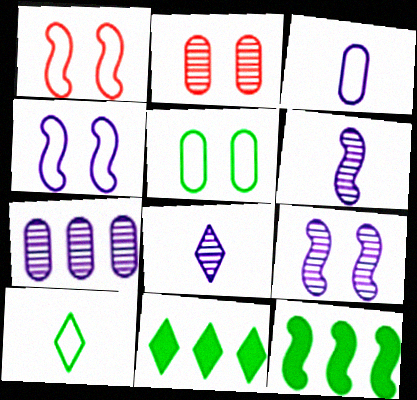[[1, 6, 12], 
[7, 8, 9]]